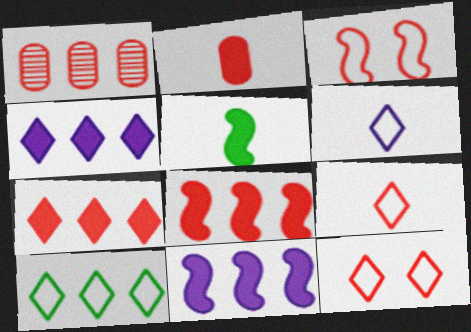[[1, 10, 11], 
[6, 10, 12]]